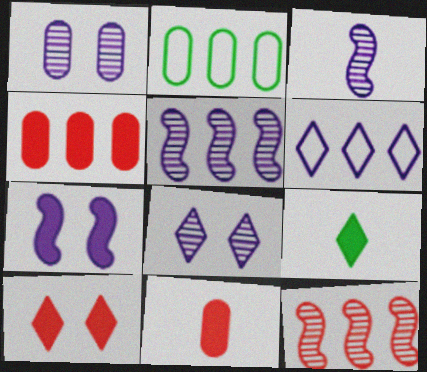[[1, 2, 11], 
[2, 3, 10], 
[4, 7, 9]]